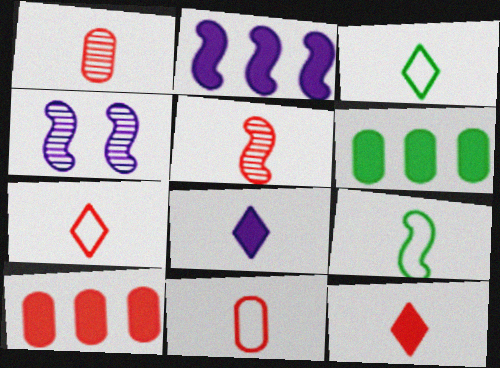[[1, 8, 9], 
[3, 4, 10], 
[4, 6, 7], 
[5, 11, 12]]